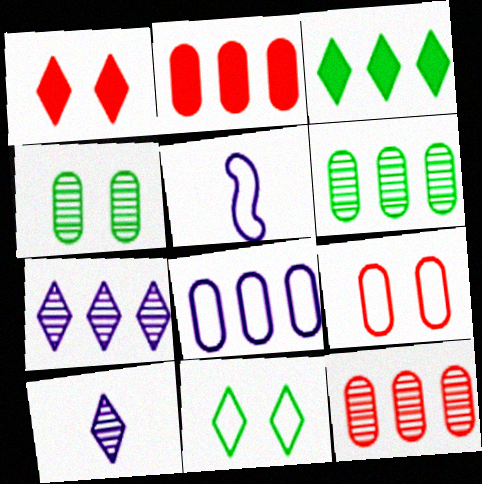[[1, 5, 6], 
[2, 6, 8]]